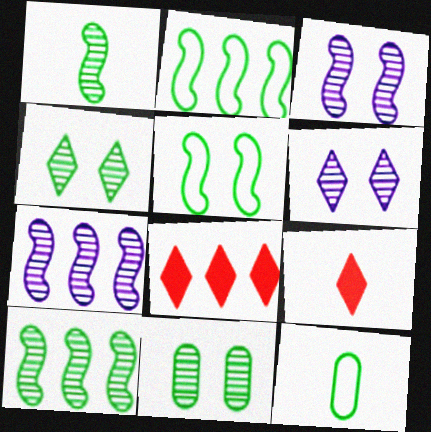[[3, 8, 12]]